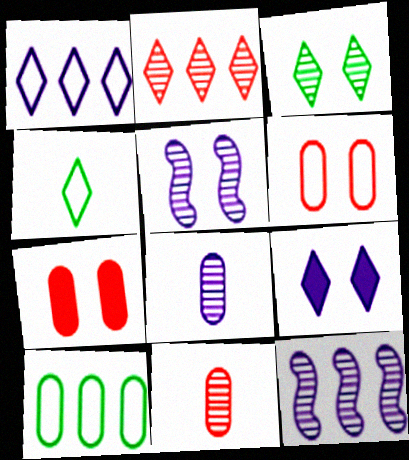[[2, 4, 9], 
[3, 11, 12], 
[4, 7, 12], 
[7, 8, 10]]